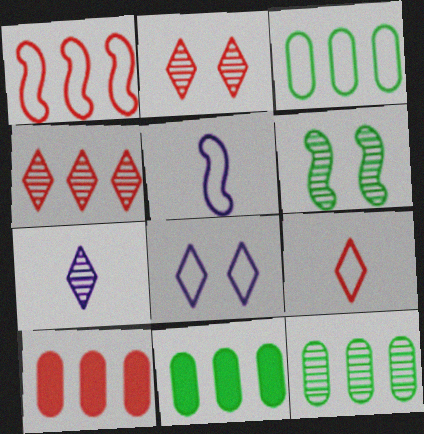[[1, 4, 10], 
[2, 5, 11], 
[3, 11, 12]]